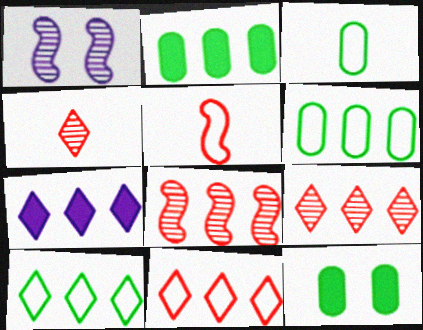[[6, 7, 8], 
[7, 9, 10]]